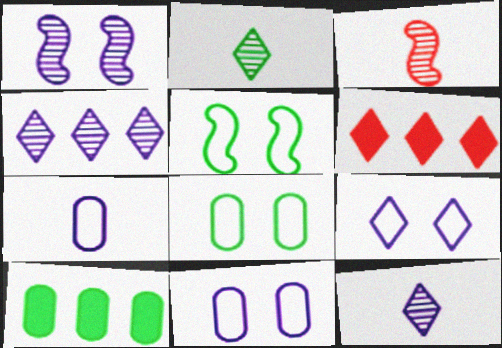[[2, 5, 10], 
[2, 6, 9], 
[3, 9, 10]]